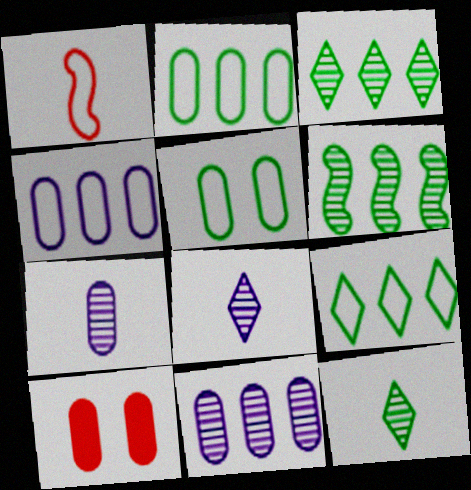[[2, 7, 10]]